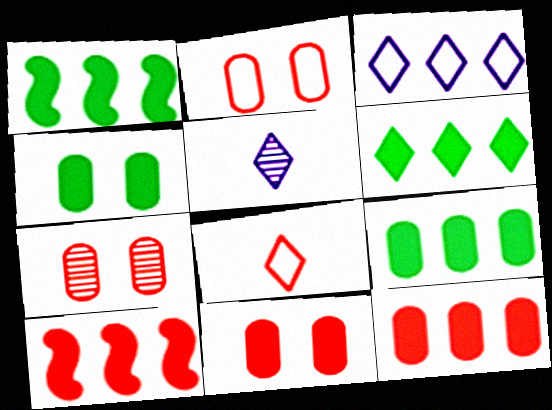[[1, 2, 5], 
[1, 6, 9], 
[2, 7, 11], 
[7, 8, 10]]